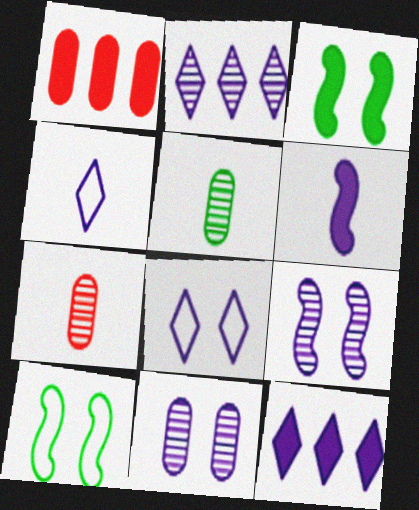[[7, 10, 12]]